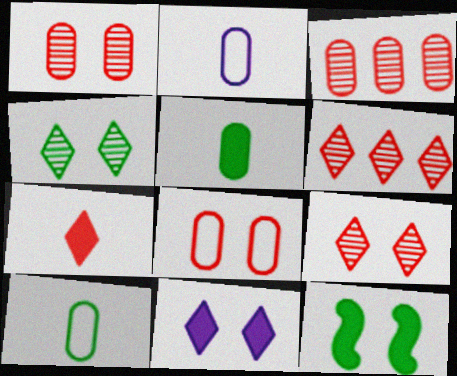[[2, 6, 12]]